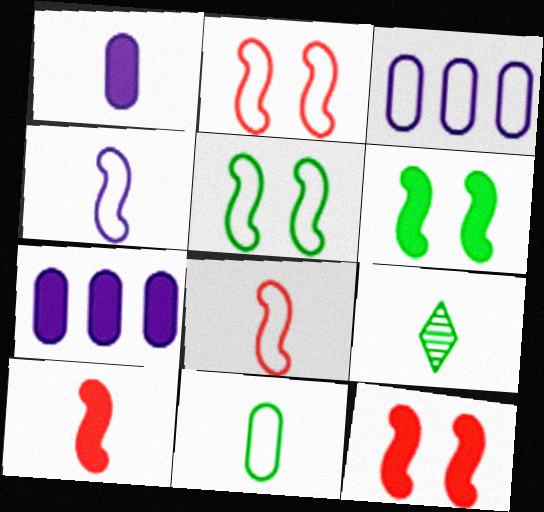[[1, 8, 9], 
[2, 7, 9], 
[3, 9, 12]]